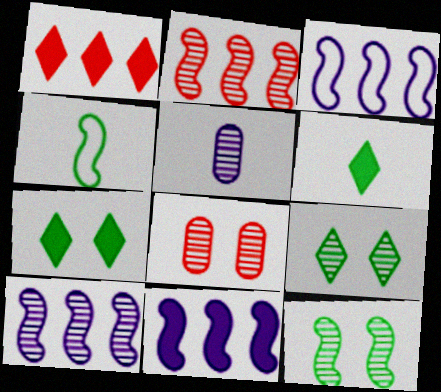[[2, 5, 9], 
[3, 6, 8], 
[3, 10, 11]]